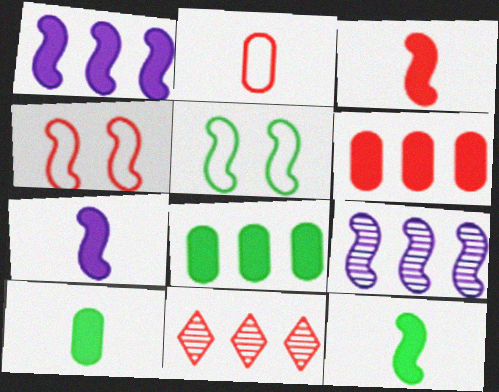[[3, 5, 9], 
[3, 7, 12], 
[4, 9, 12]]